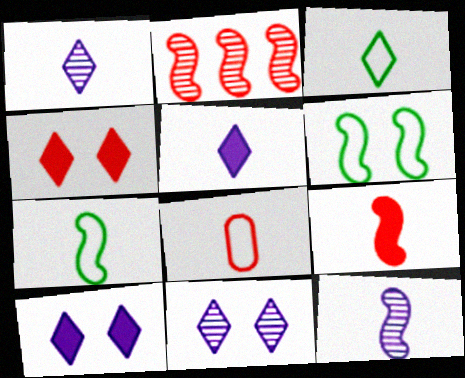[[2, 4, 8], 
[7, 9, 12]]